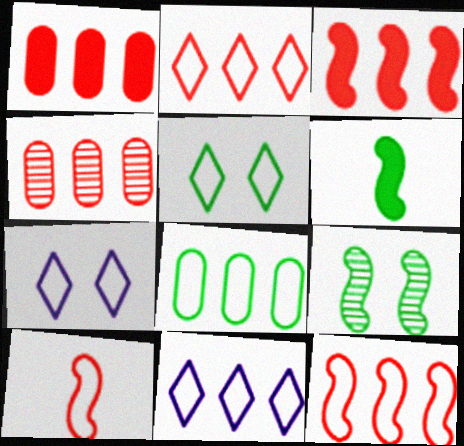[[2, 3, 4], 
[4, 6, 7], 
[7, 8, 10], 
[8, 11, 12]]